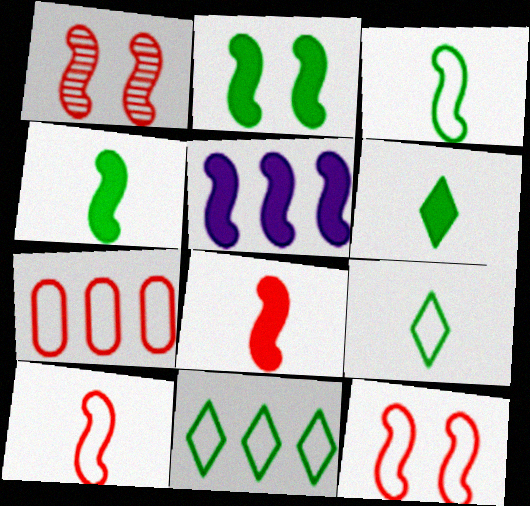[[1, 3, 5], 
[2, 5, 8]]